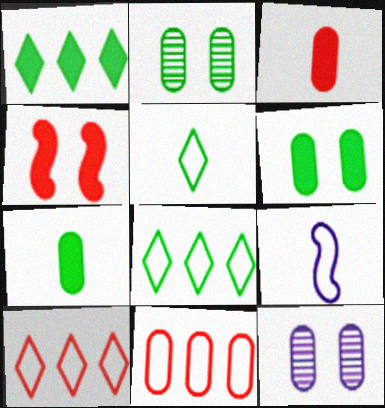[[7, 11, 12]]